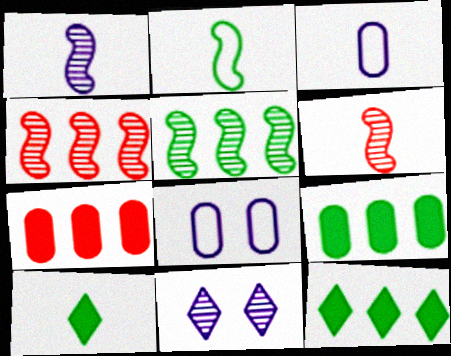[[2, 7, 11], 
[3, 6, 10], 
[4, 8, 10], 
[6, 8, 12]]